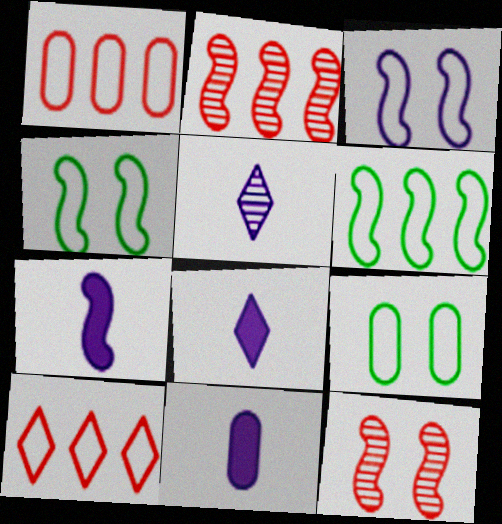[[2, 4, 7], 
[2, 8, 9], 
[6, 7, 12], 
[7, 8, 11]]